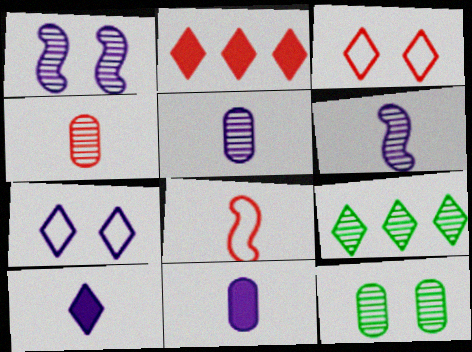[[1, 4, 9], 
[3, 9, 10]]